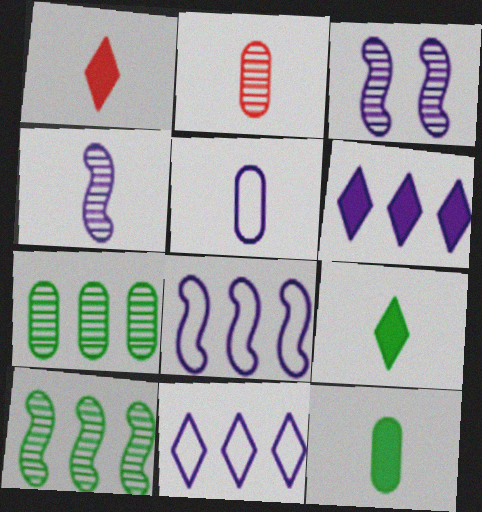[[2, 5, 12], 
[3, 5, 6]]